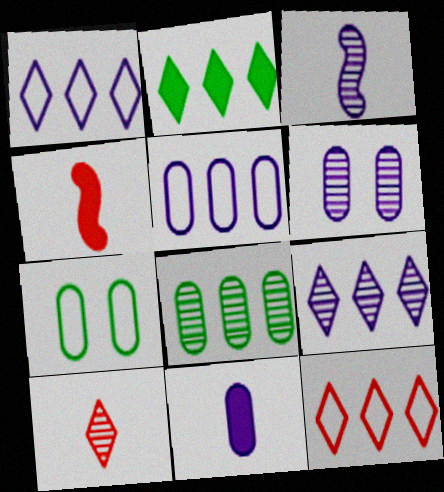[[2, 9, 12], 
[3, 6, 9], 
[4, 7, 9], 
[5, 6, 11]]